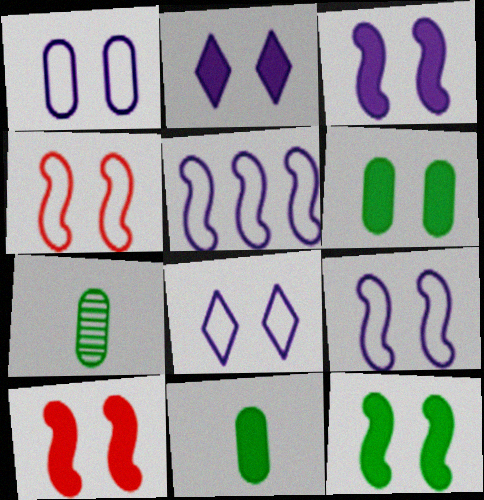[[1, 8, 9], 
[2, 6, 10], 
[3, 10, 12]]